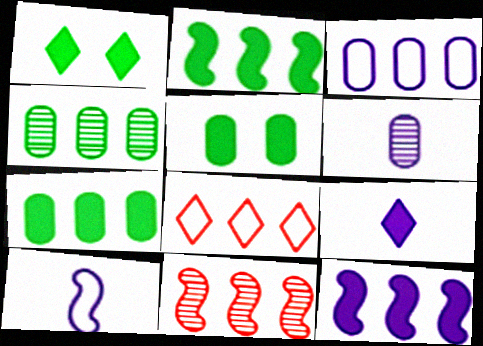[[4, 8, 12], 
[6, 9, 10]]